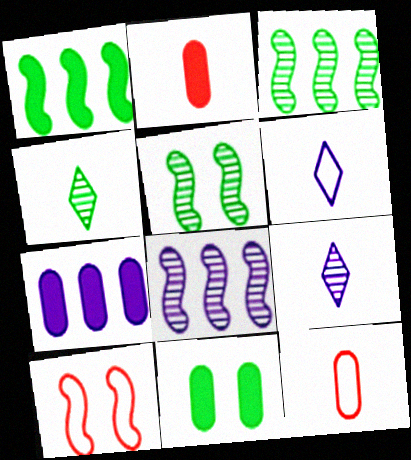[[2, 7, 11], 
[4, 7, 10]]